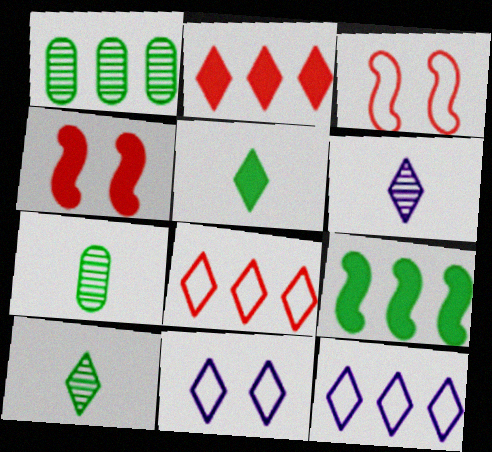[[2, 10, 11], 
[4, 7, 12]]